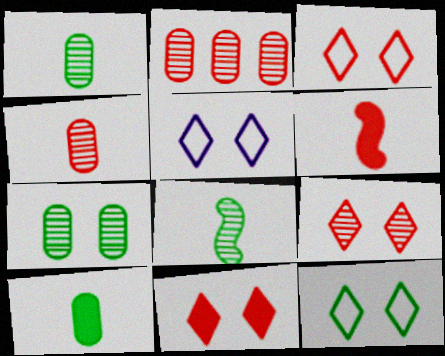[[2, 3, 6], 
[3, 5, 12], 
[3, 9, 11]]